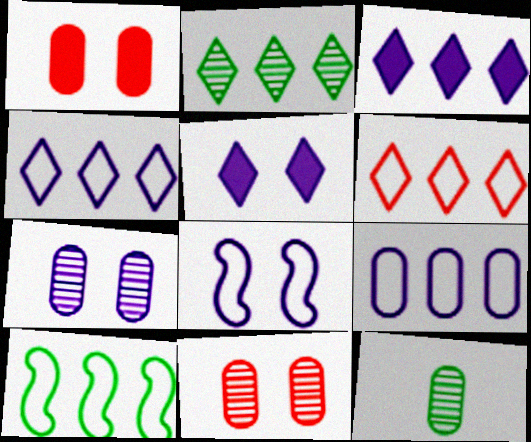[[1, 9, 12], 
[2, 3, 6], 
[5, 7, 8], 
[6, 9, 10]]